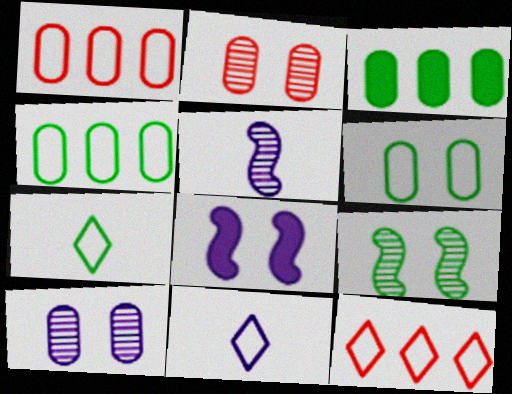[[3, 7, 9]]